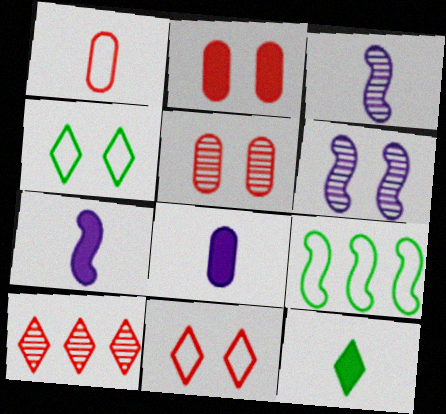[[1, 3, 12], 
[2, 4, 6]]